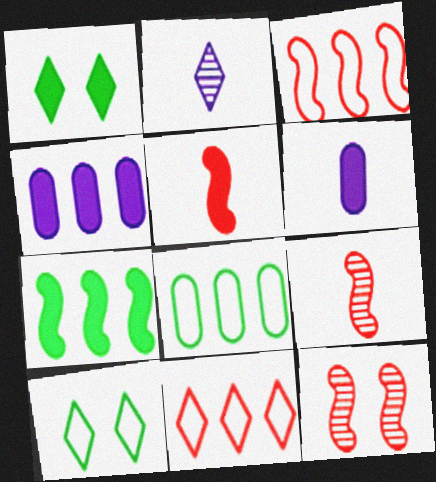[[1, 2, 11], 
[1, 4, 5], 
[3, 5, 12], 
[4, 9, 10]]